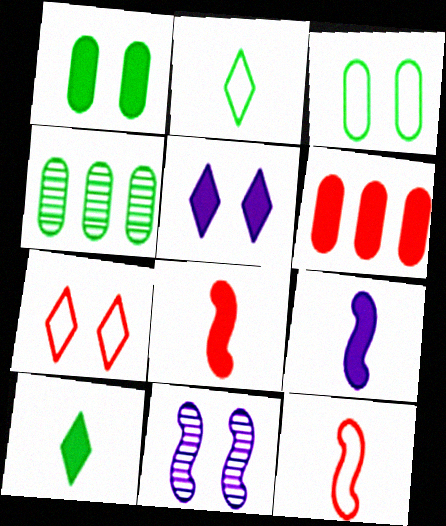[[1, 7, 11], 
[2, 6, 11], 
[4, 5, 12], 
[4, 7, 9]]